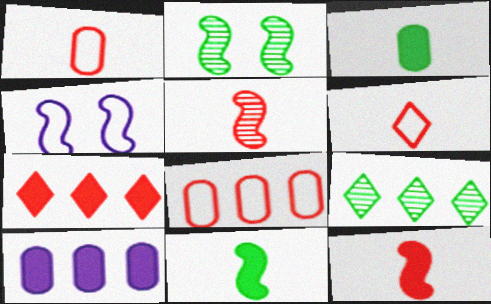[[2, 6, 10]]